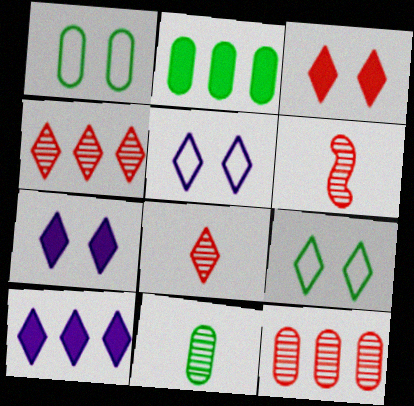[[1, 2, 11], 
[1, 6, 10], 
[2, 5, 6], 
[8, 9, 10]]